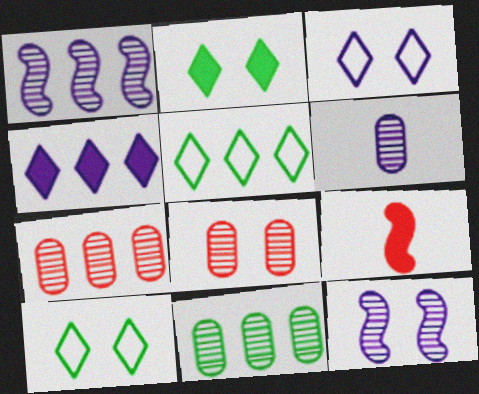[[3, 9, 11], 
[6, 8, 11]]